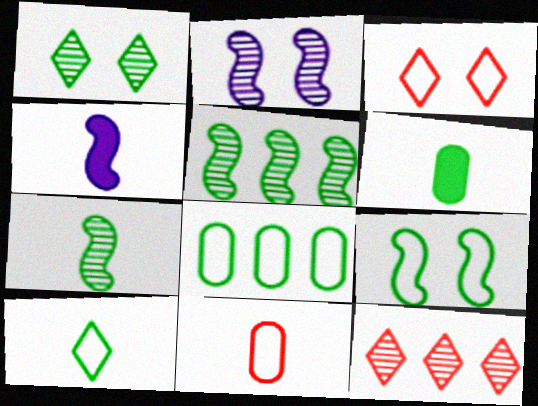[[6, 7, 10], 
[8, 9, 10]]